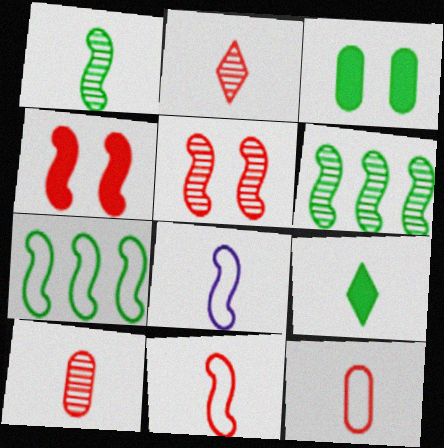[[4, 6, 8], 
[8, 9, 10]]